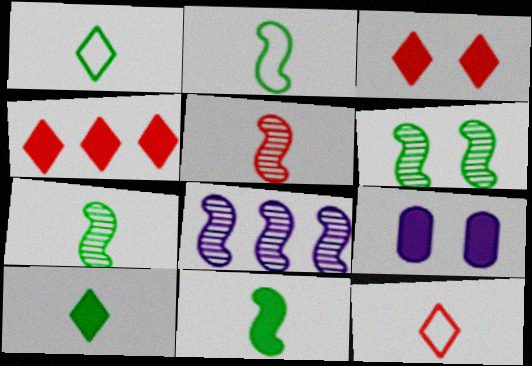[[2, 7, 11], 
[4, 9, 11], 
[5, 6, 8]]